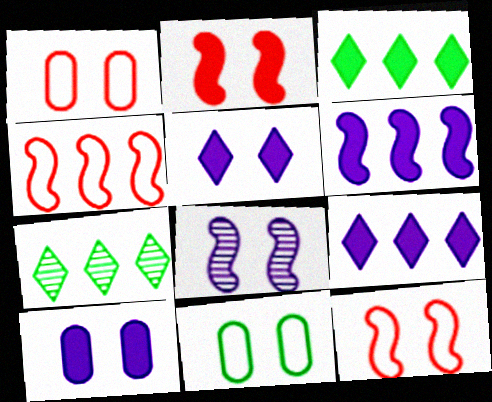[]